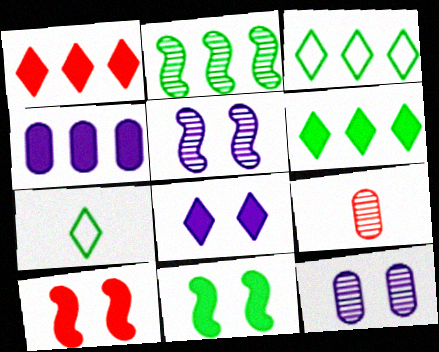[]